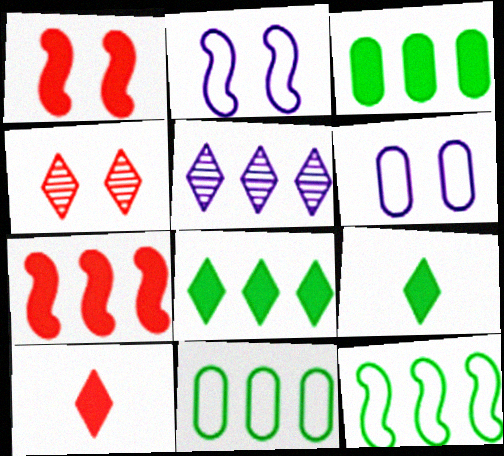[[5, 7, 11]]